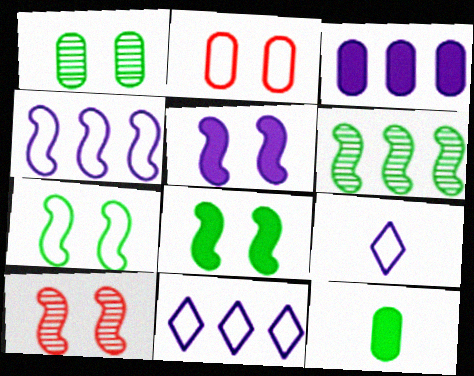[[5, 7, 10], 
[10, 11, 12]]